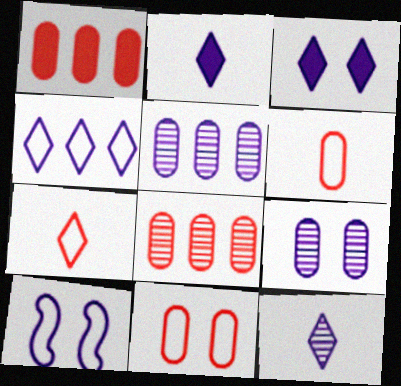[[2, 5, 10], 
[3, 4, 12], 
[3, 9, 10]]